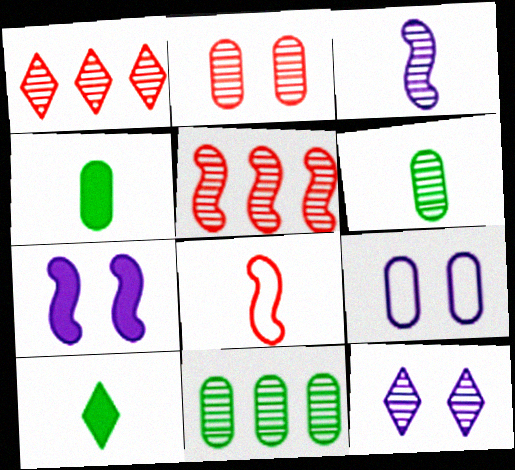[[5, 6, 12], 
[5, 9, 10], 
[7, 9, 12]]